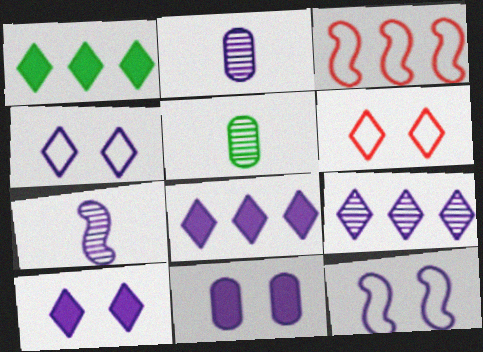[[2, 8, 12], 
[3, 5, 10]]